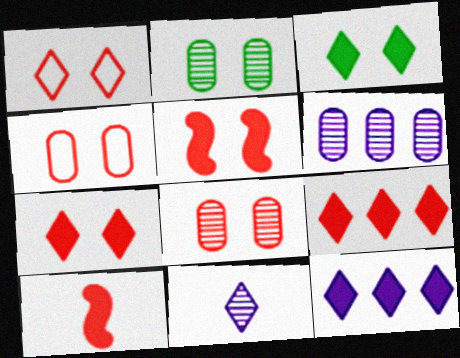[[1, 5, 8]]